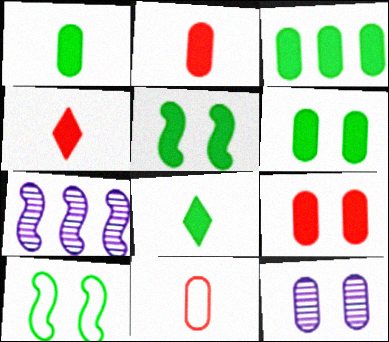[[1, 3, 6], 
[3, 5, 8], 
[3, 11, 12]]